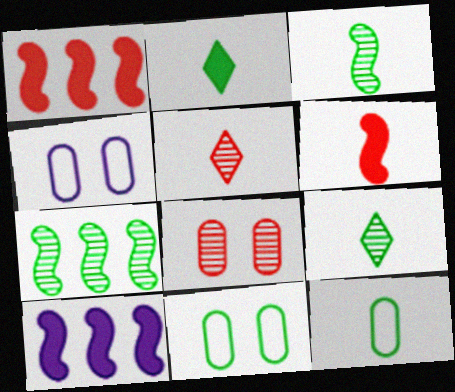[[1, 4, 9], 
[2, 3, 12], 
[2, 7, 11], 
[5, 10, 11]]